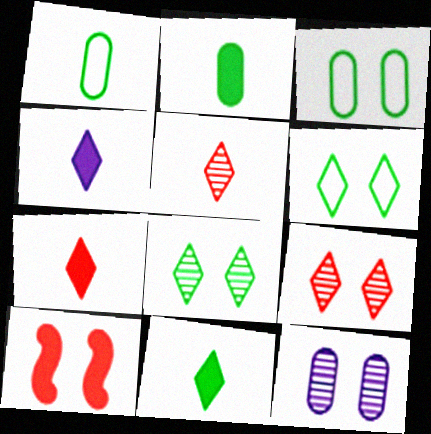[[4, 7, 11], 
[6, 10, 12]]